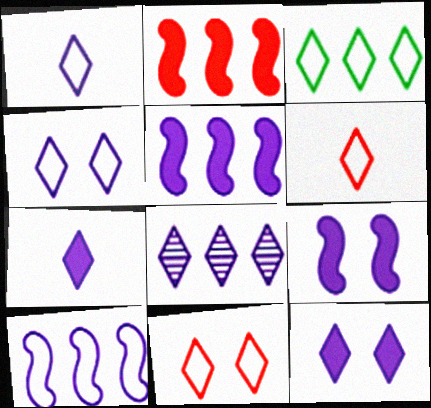[[1, 3, 11], 
[1, 8, 12], 
[3, 4, 6], 
[4, 7, 8]]